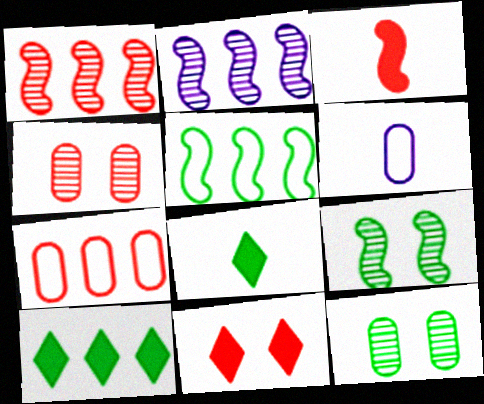[[2, 7, 10], 
[5, 8, 12]]